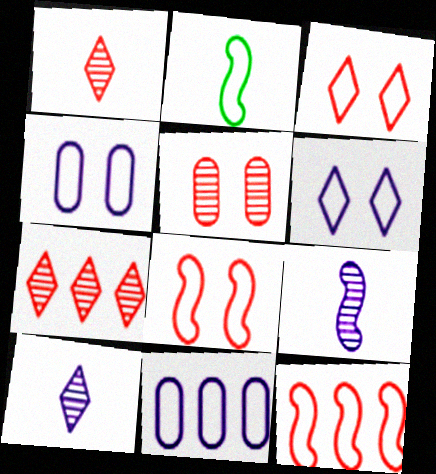[[2, 3, 11]]